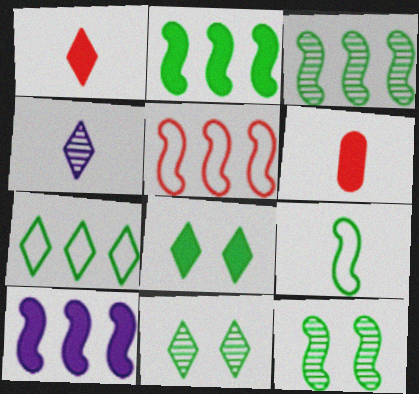[[2, 9, 12], 
[3, 5, 10], 
[4, 6, 9], 
[6, 8, 10]]